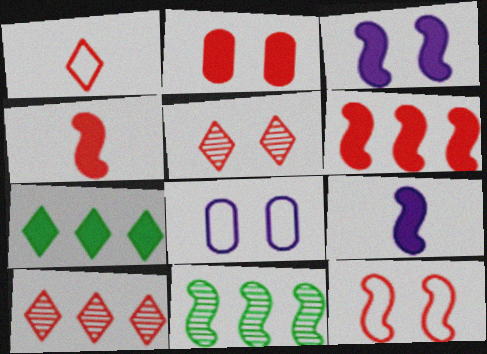[[2, 5, 12], 
[2, 7, 9], 
[9, 11, 12]]